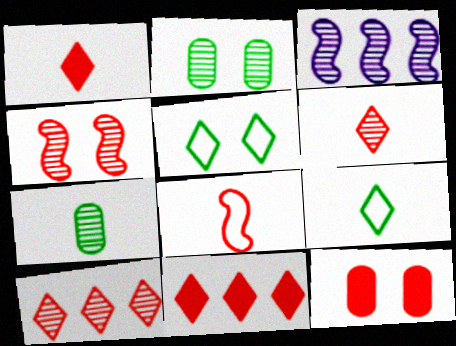[[2, 3, 6], 
[3, 9, 12], 
[8, 10, 12]]